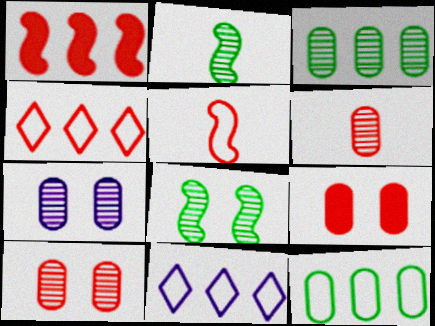[[1, 3, 11], 
[2, 9, 11], 
[3, 6, 7]]